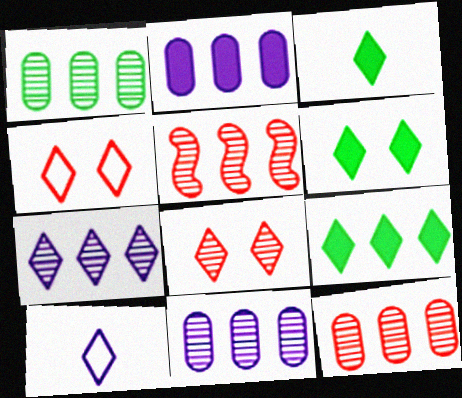[[1, 5, 7], 
[1, 11, 12], 
[3, 4, 7], 
[3, 6, 9], 
[8, 9, 10]]